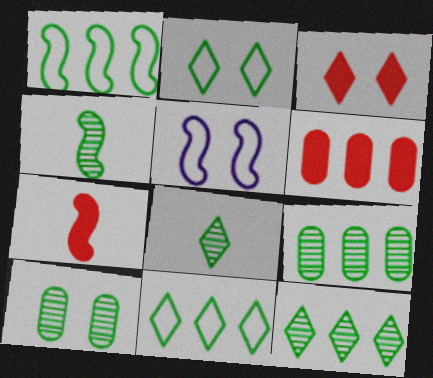[[3, 5, 10], 
[3, 6, 7], 
[4, 10, 12], 
[5, 6, 8]]